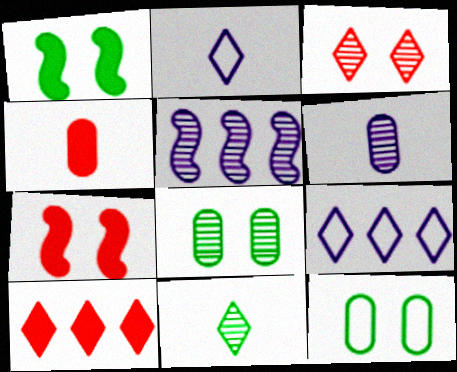[[4, 7, 10]]